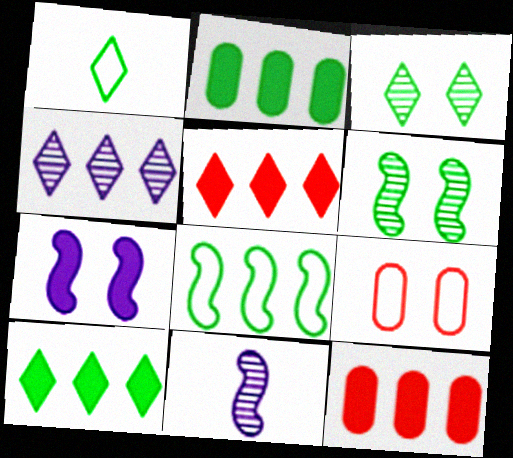[[1, 2, 6], 
[1, 3, 10], 
[3, 7, 9], 
[4, 8, 12], 
[9, 10, 11]]